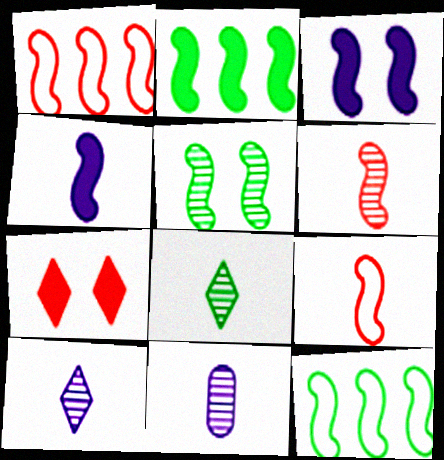[[1, 4, 5], 
[3, 6, 12], 
[6, 8, 11], 
[7, 11, 12]]